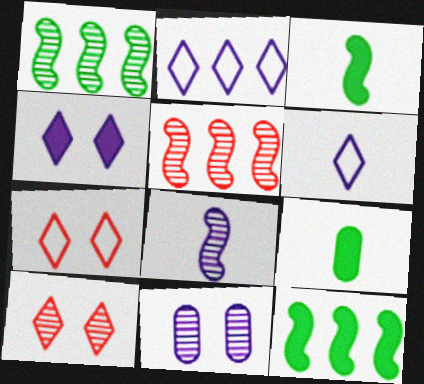[]